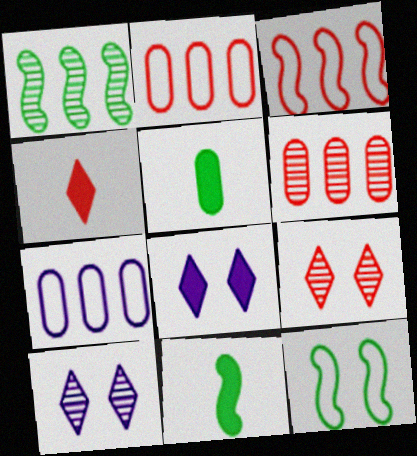[[1, 11, 12], 
[2, 10, 11], 
[3, 5, 10], 
[7, 9, 11]]